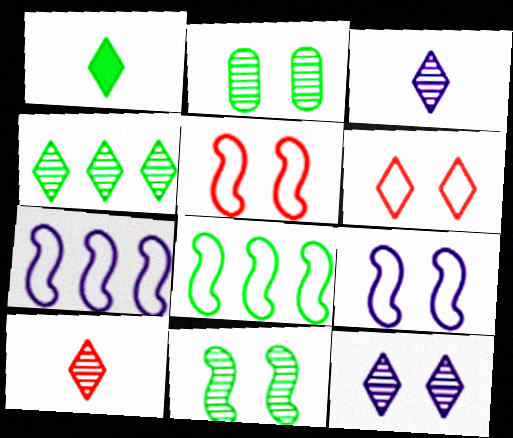[[1, 2, 8], 
[4, 10, 12]]